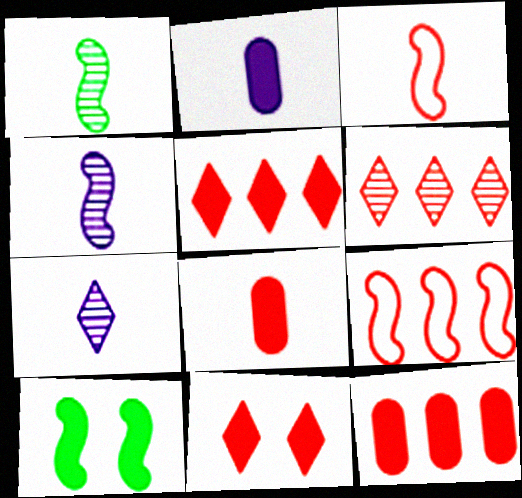[[2, 5, 10], 
[4, 9, 10], 
[6, 9, 12]]